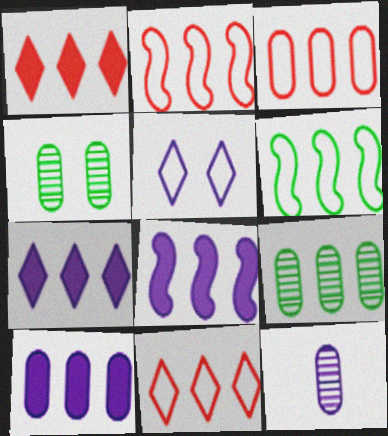[[2, 3, 11], 
[2, 7, 9], 
[3, 9, 10], 
[5, 8, 12], 
[7, 8, 10], 
[8, 9, 11]]